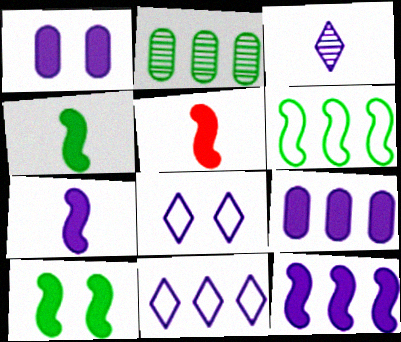[[2, 5, 8], 
[4, 5, 7], 
[5, 10, 12]]